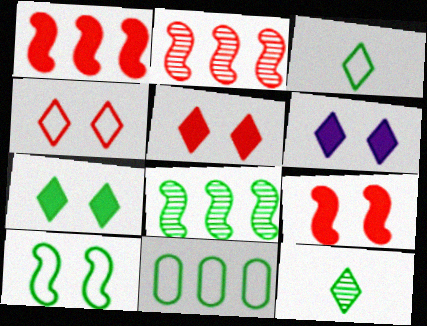[[3, 10, 11], 
[5, 6, 7]]